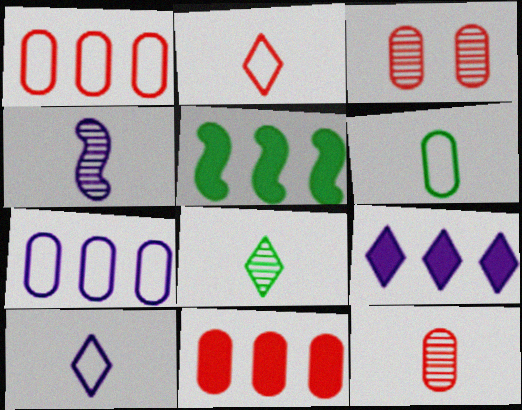[[3, 5, 10], 
[4, 8, 12], 
[5, 9, 11]]